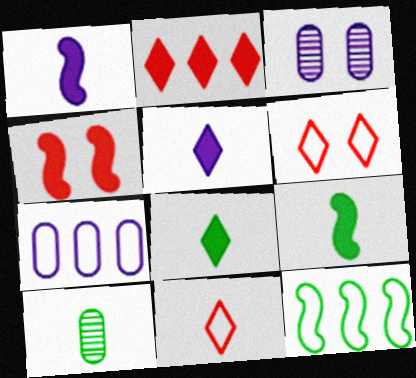[[1, 10, 11]]